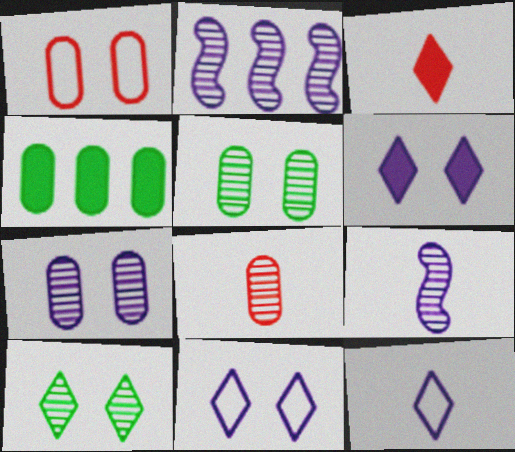[[2, 8, 10]]